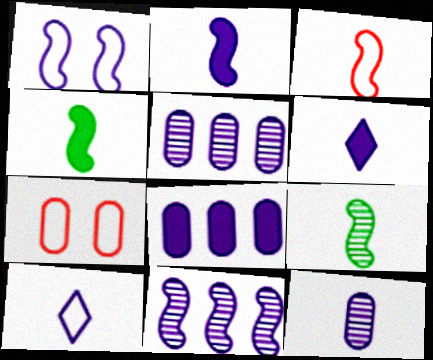[[1, 2, 11], 
[1, 5, 6], 
[2, 3, 9], 
[2, 10, 12]]